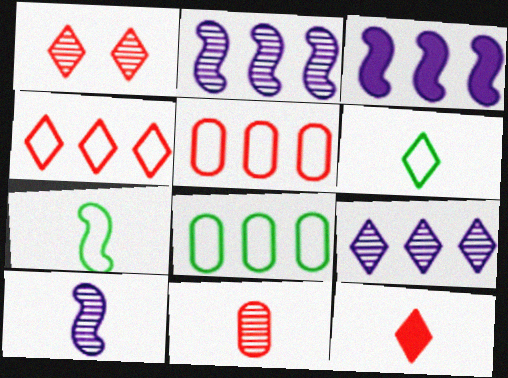[[1, 4, 12]]